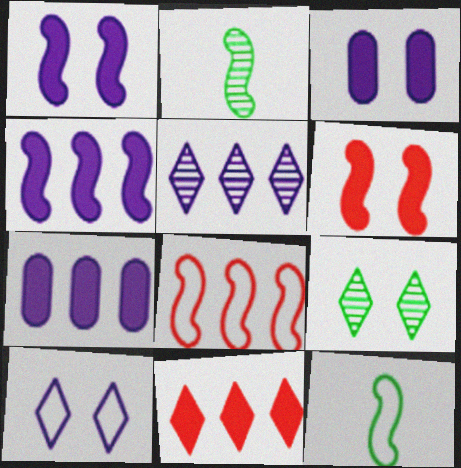[[1, 2, 8]]